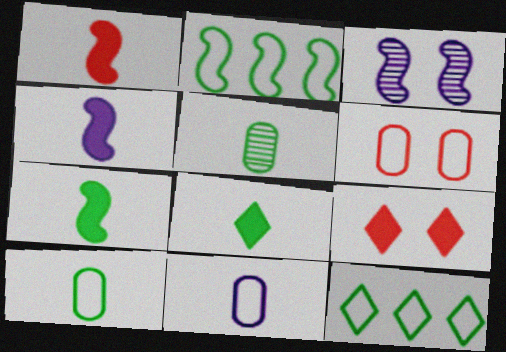[[1, 2, 3], 
[1, 4, 7]]